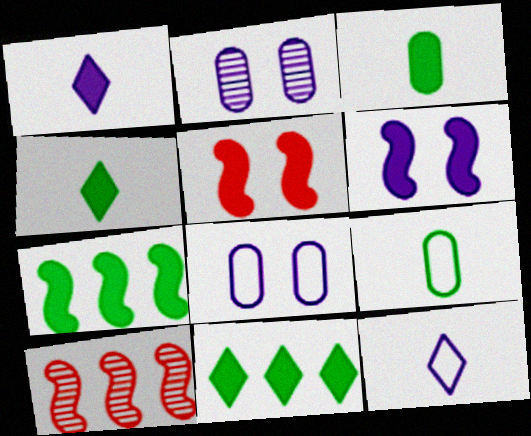[[4, 8, 10]]